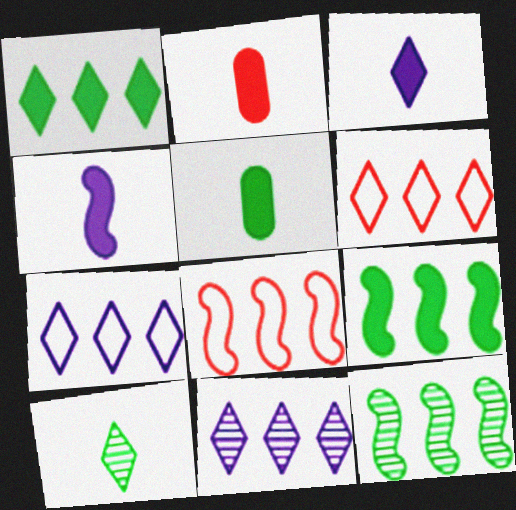[[1, 6, 11]]